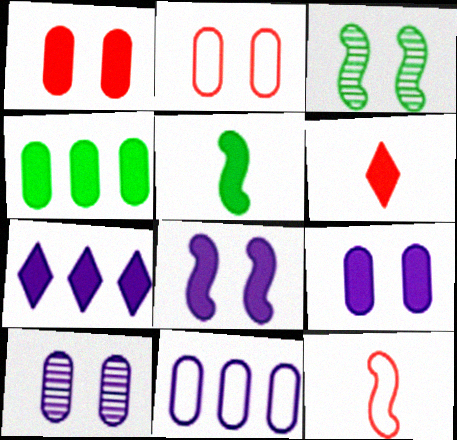[[1, 5, 7], 
[3, 6, 11], 
[4, 6, 8]]